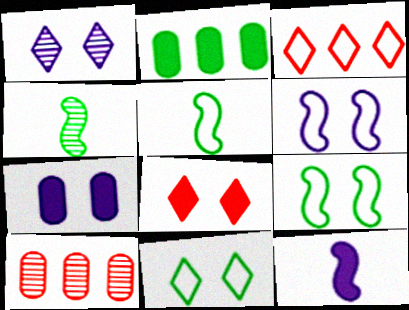[[1, 4, 10], 
[1, 6, 7], 
[1, 8, 11], 
[2, 4, 11], 
[2, 8, 12], 
[3, 4, 7], 
[10, 11, 12]]